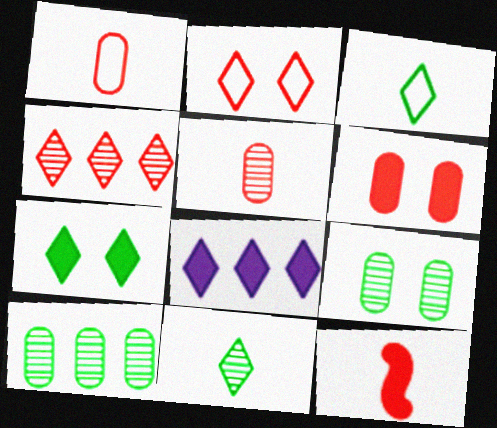[[2, 8, 11]]